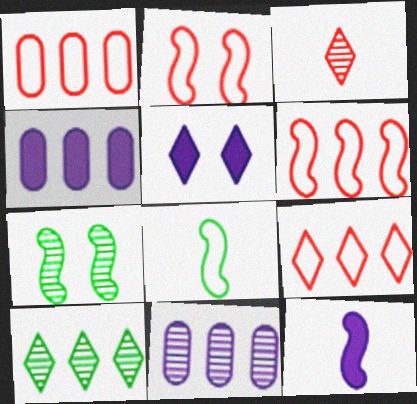[[1, 6, 9], 
[3, 7, 11], 
[4, 5, 12], 
[4, 6, 10], 
[6, 7, 12]]